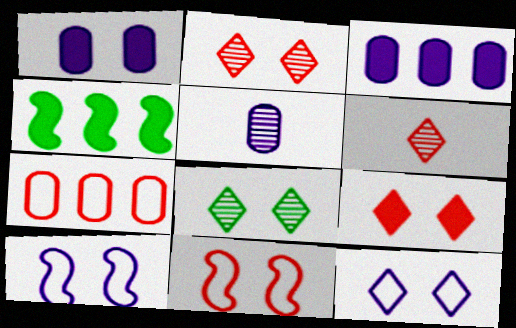[[1, 8, 11], 
[8, 9, 12]]